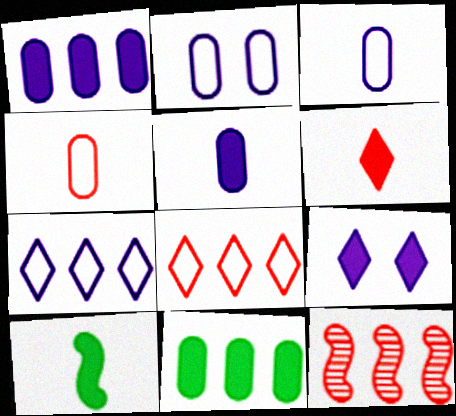[[5, 6, 10], 
[7, 11, 12]]